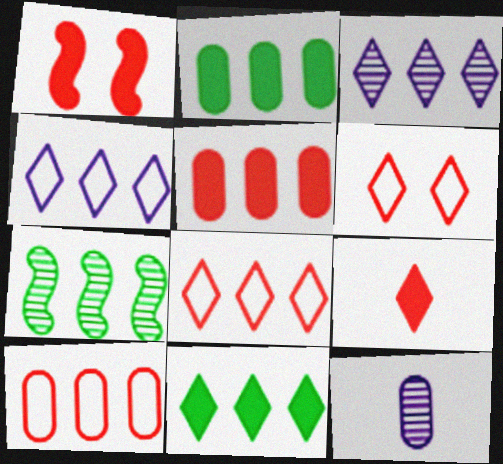[[1, 5, 9], 
[3, 8, 11], 
[4, 5, 7]]